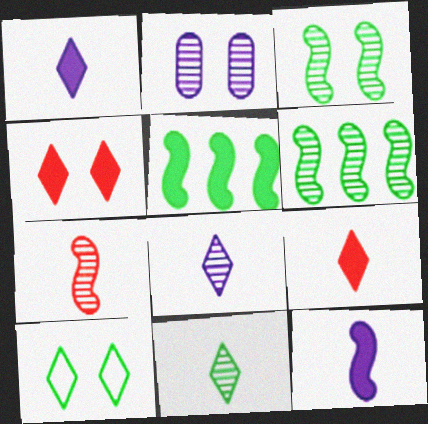[]